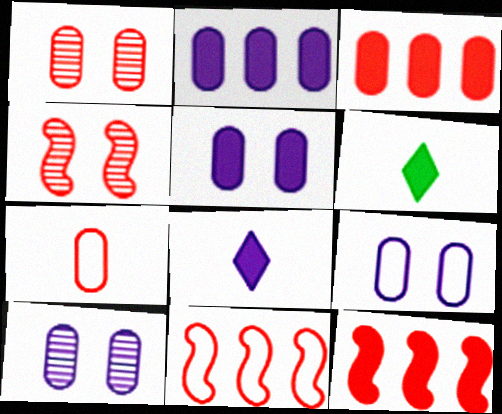[[1, 3, 7], 
[5, 6, 12], 
[5, 9, 10], 
[6, 10, 11]]